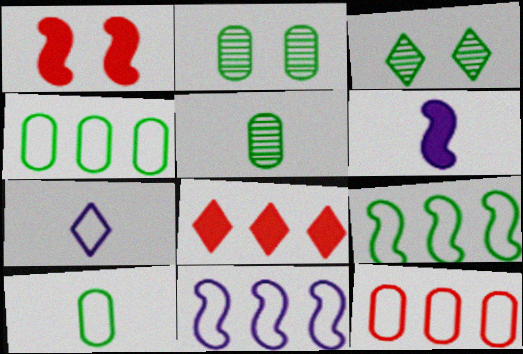[[3, 6, 12], 
[3, 7, 8]]